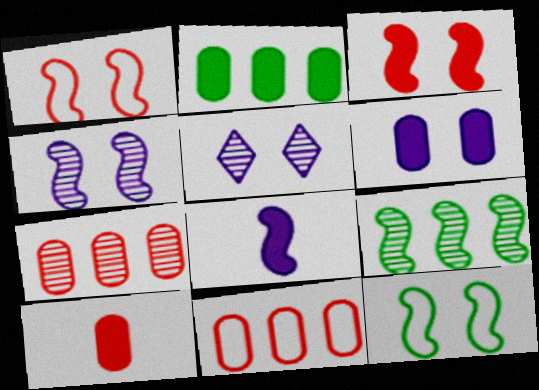[[1, 8, 9], 
[2, 6, 10], 
[3, 4, 12]]